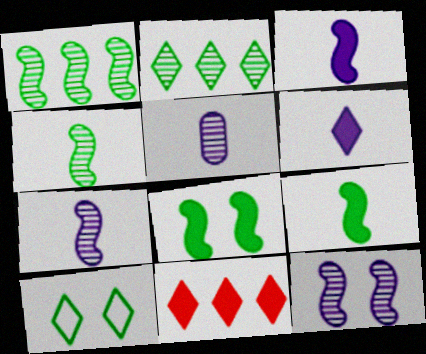[]